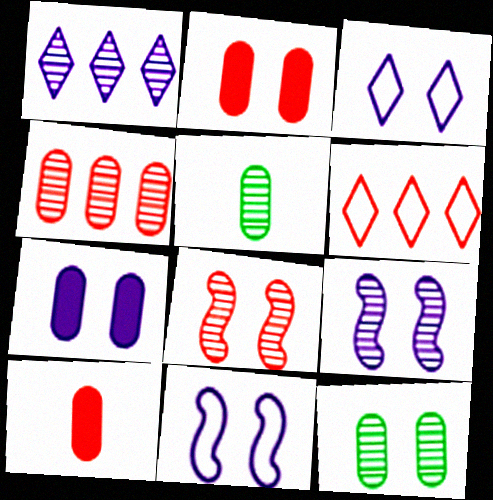[[1, 5, 8], 
[3, 7, 9], 
[6, 8, 10]]